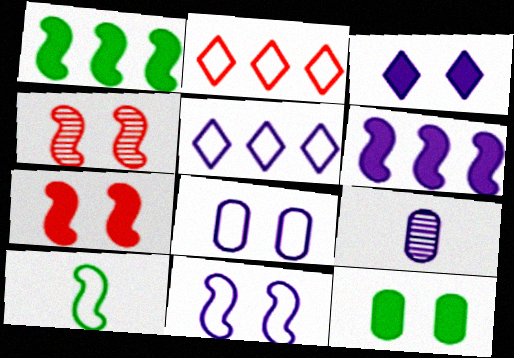[[2, 8, 10], 
[3, 7, 12], 
[4, 6, 10]]